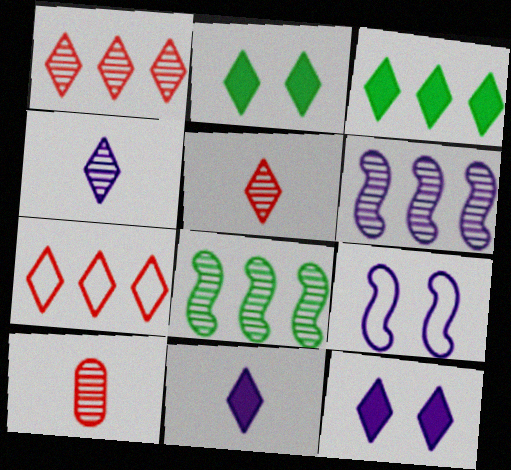[[2, 4, 7], 
[3, 9, 10]]